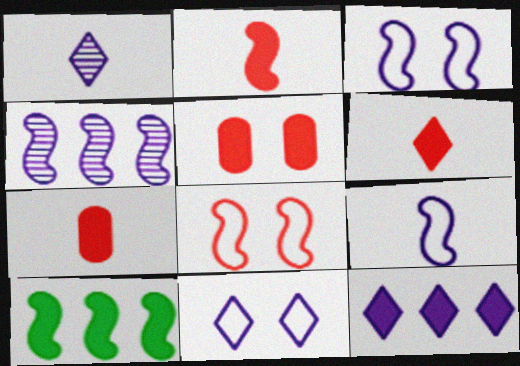[[1, 11, 12], 
[2, 6, 7]]